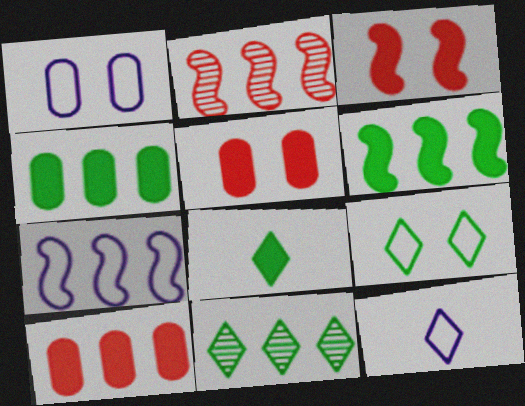[[1, 2, 8], 
[1, 7, 12], 
[2, 6, 7], 
[7, 10, 11], 
[8, 9, 11]]